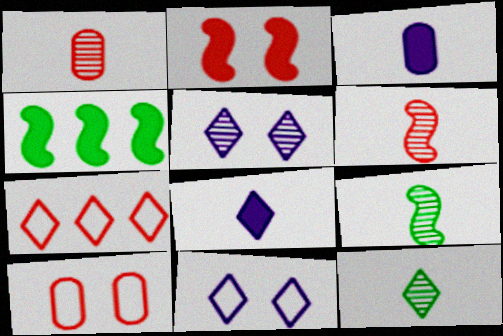[[1, 2, 7], 
[1, 4, 11]]